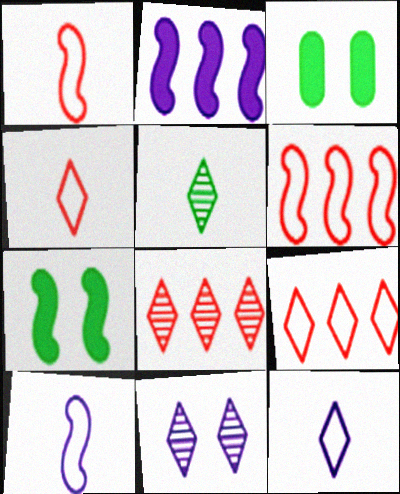[[3, 8, 10], 
[5, 8, 11]]